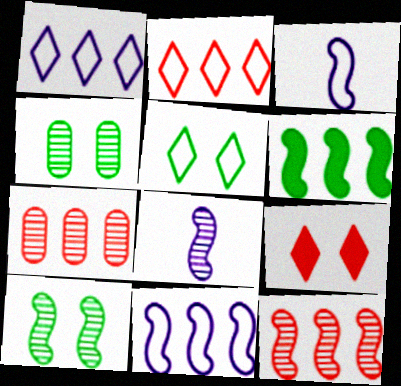[[1, 6, 7], 
[6, 11, 12], 
[8, 10, 12]]